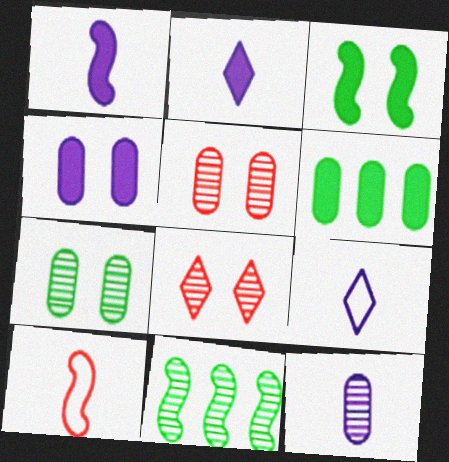[[1, 9, 12], 
[8, 11, 12]]